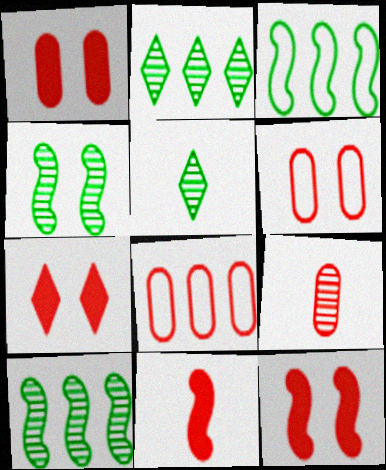[[1, 7, 12], 
[1, 8, 9]]